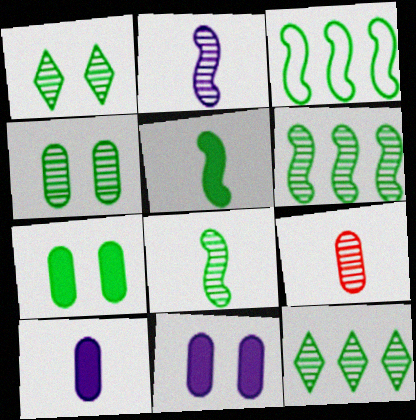[[4, 8, 12]]